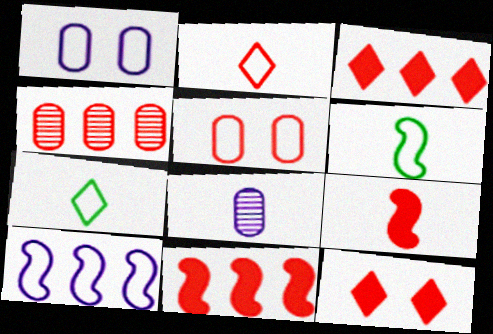[[5, 7, 10], 
[7, 8, 9]]